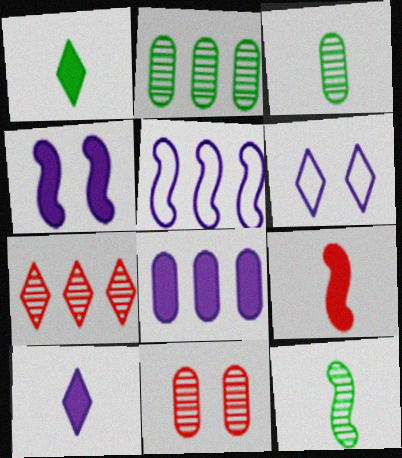[[1, 5, 11], 
[1, 6, 7], 
[2, 6, 9], 
[4, 8, 10]]